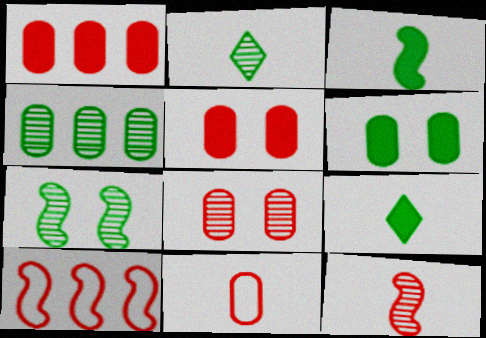[[1, 8, 11], 
[2, 4, 7]]